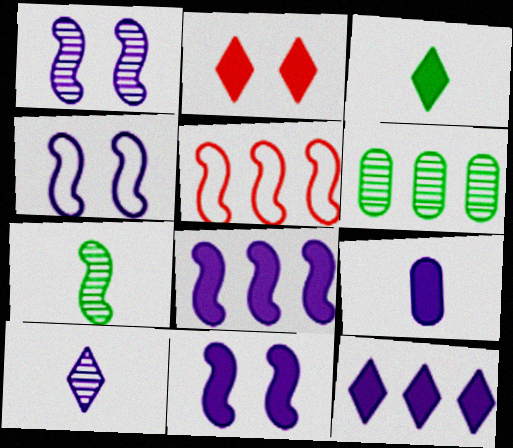[[1, 4, 11], 
[2, 3, 12], 
[5, 6, 12], 
[5, 7, 11], 
[9, 11, 12]]